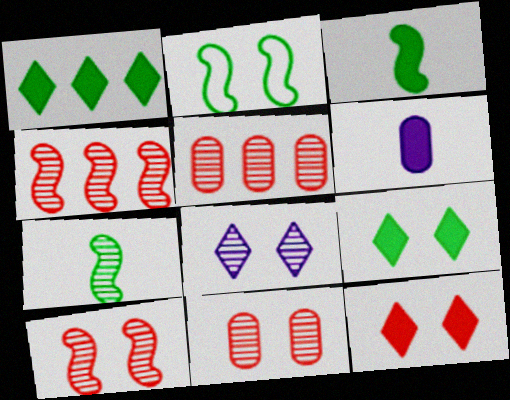[[5, 7, 8]]